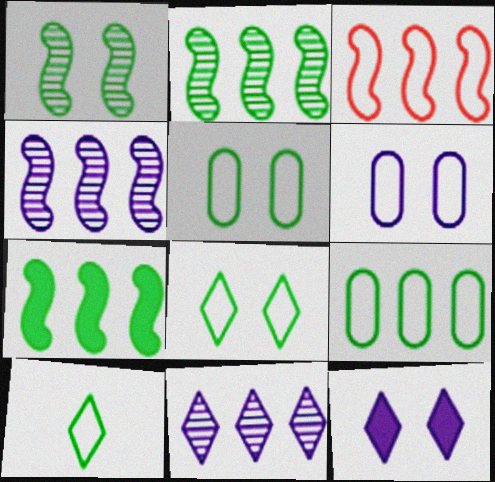[[3, 4, 7], 
[3, 6, 10]]